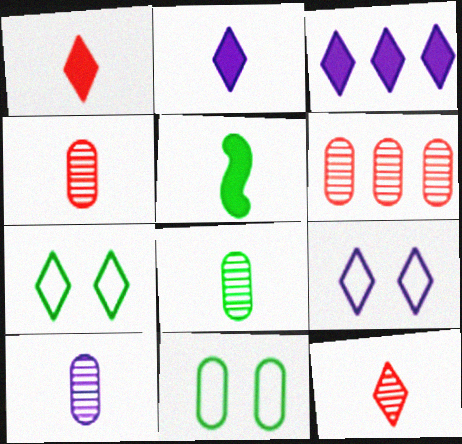[[3, 7, 12], 
[4, 8, 10], 
[5, 6, 9]]